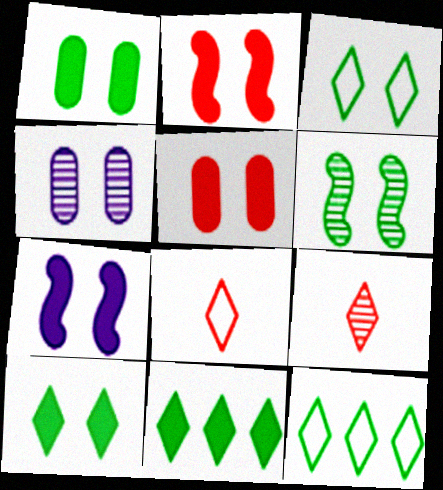[[1, 3, 6], 
[2, 3, 4], 
[5, 7, 10]]